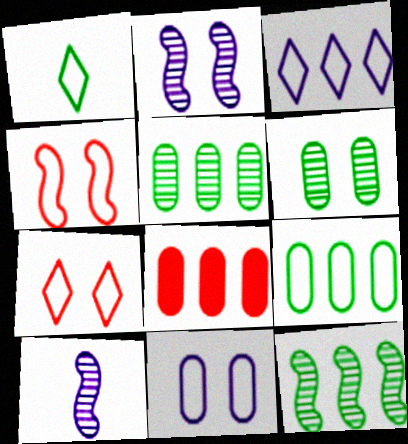[[1, 2, 8], 
[1, 3, 7], 
[3, 8, 12]]